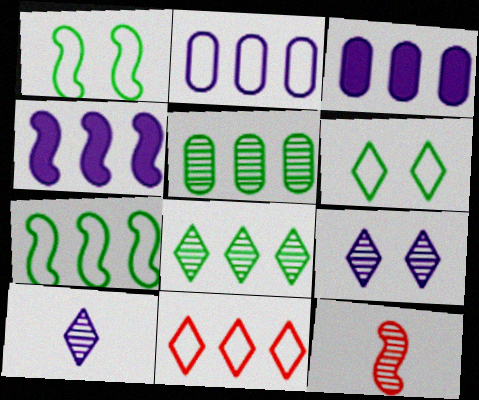[[1, 4, 12], 
[2, 7, 11], 
[3, 6, 12], 
[4, 5, 11], 
[5, 9, 12]]